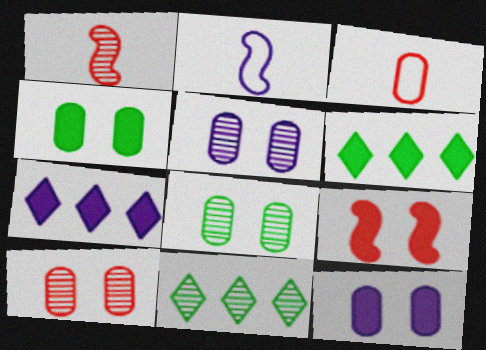[[1, 5, 11], 
[2, 5, 7], 
[2, 6, 10], 
[5, 8, 10]]